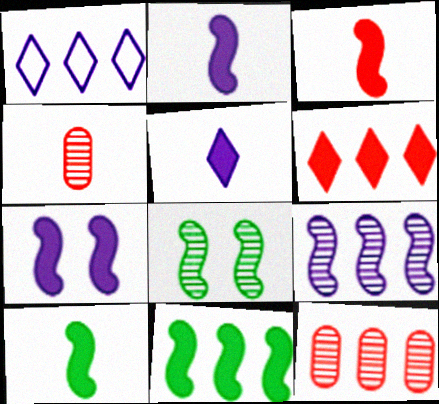[[1, 11, 12], 
[2, 3, 10], 
[3, 7, 11]]